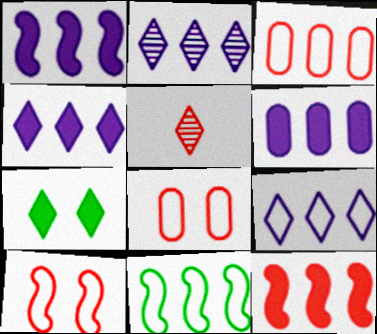[[1, 4, 6], 
[2, 4, 9], 
[3, 9, 11], 
[5, 7, 9], 
[5, 8, 12]]